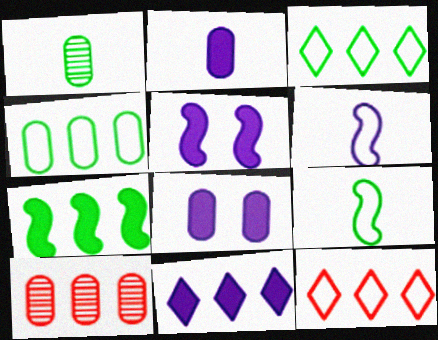[[1, 5, 12], 
[2, 5, 11]]